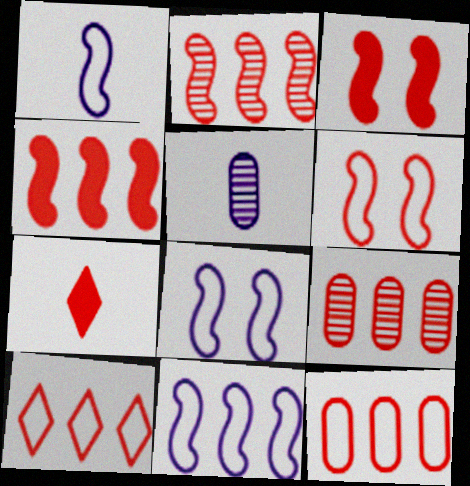[[1, 8, 11], 
[4, 9, 10], 
[6, 7, 9]]